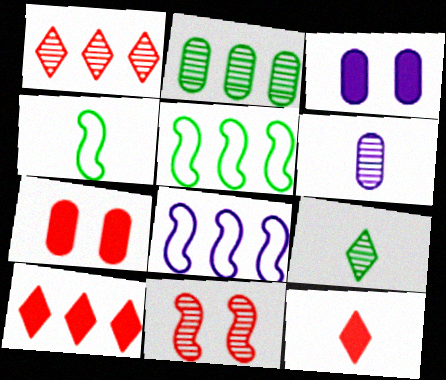[[1, 3, 4], 
[2, 8, 10], 
[4, 6, 12], 
[7, 8, 9]]